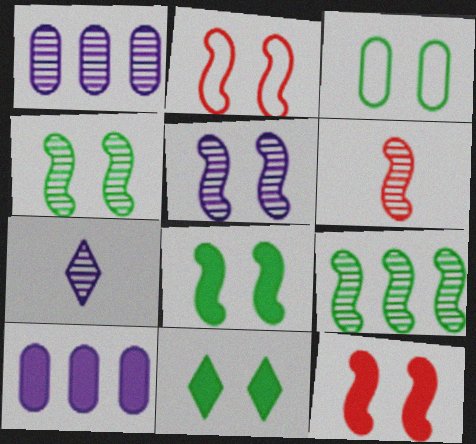[[1, 5, 7], 
[2, 5, 8], 
[3, 4, 11], 
[5, 6, 9]]